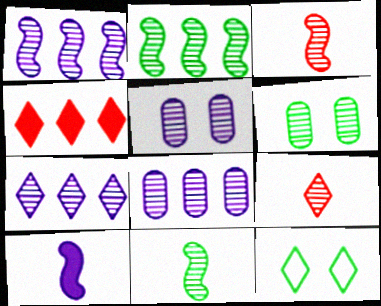[[1, 6, 9], 
[1, 7, 8], 
[2, 5, 9], 
[3, 6, 7]]